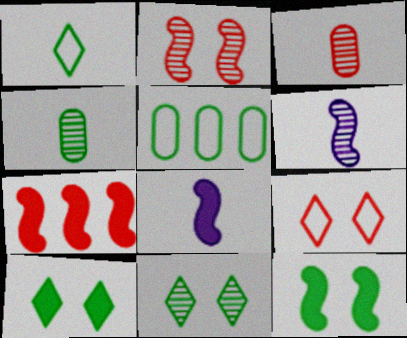[[1, 3, 8], 
[3, 7, 9], 
[7, 8, 12]]